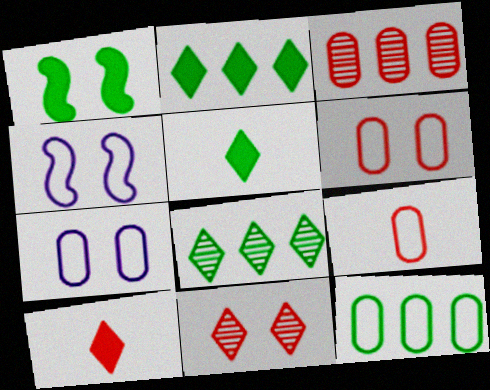[[1, 7, 11], 
[3, 4, 5], 
[7, 9, 12]]